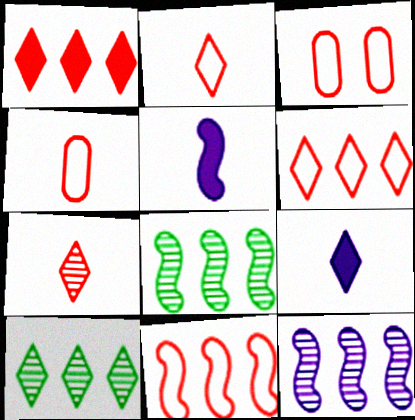[[2, 3, 11], 
[3, 5, 10], 
[3, 8, 9]]